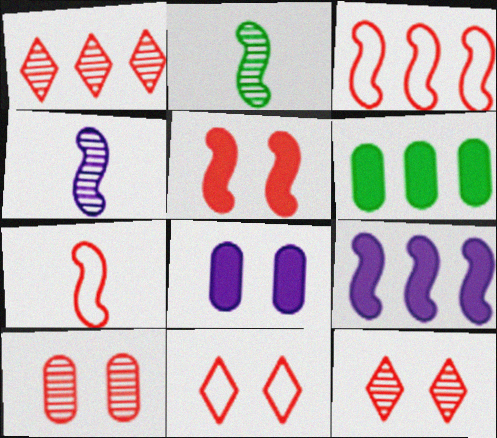[[4, 6, 11], 
[5, 10, 11]]